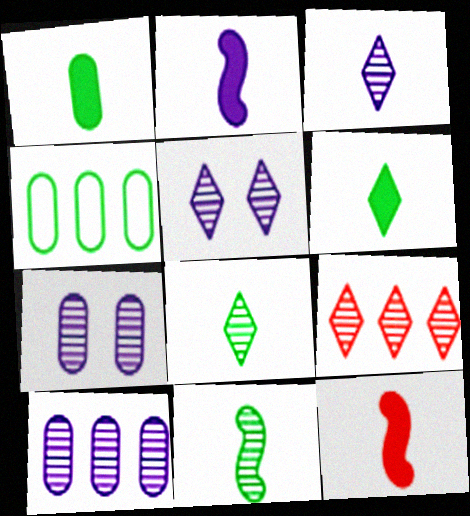[[4, 5, 12], 
[5, 8, 9], 
[7, 9, 11]]